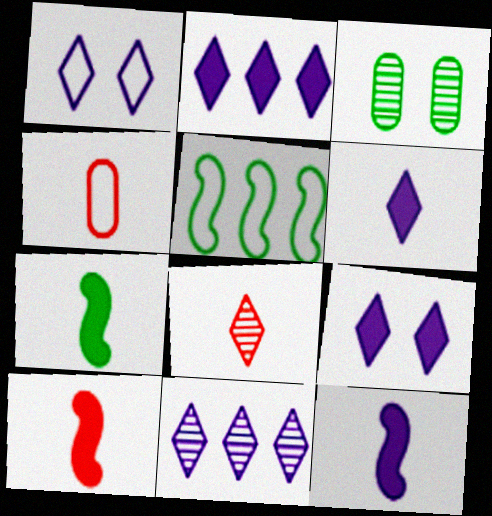[[1, 4, 5], 
[1, 6, 11], 
[2, 6, 9], 
[4, 8, 10], 
[7, 10, 12]]